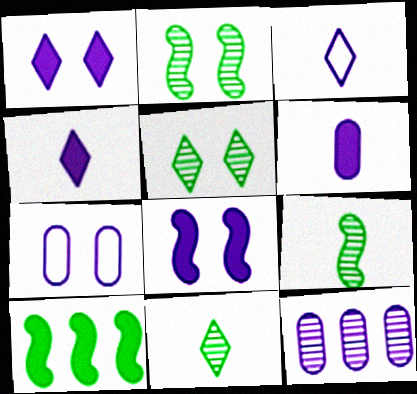[[3, 8, 12], 
[6, 7, 12]]